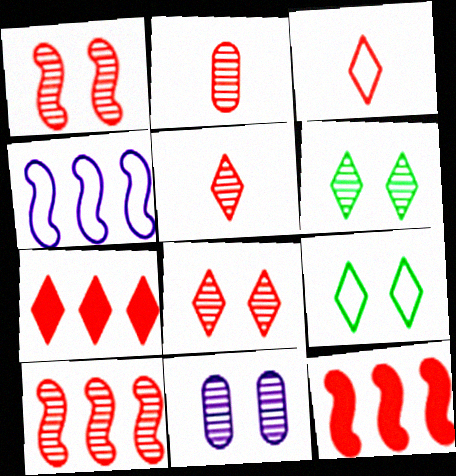[[1, 6, 11], 
[2, 8, 10], 
[3, 7, 8]]